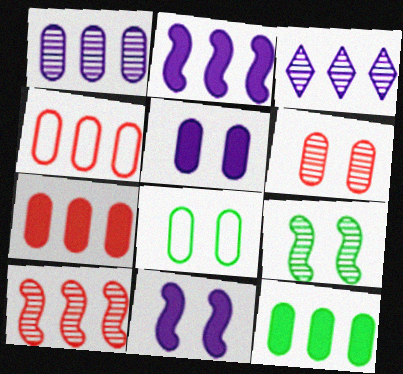[[1, 4, 12], 
[5, 6, 8]]